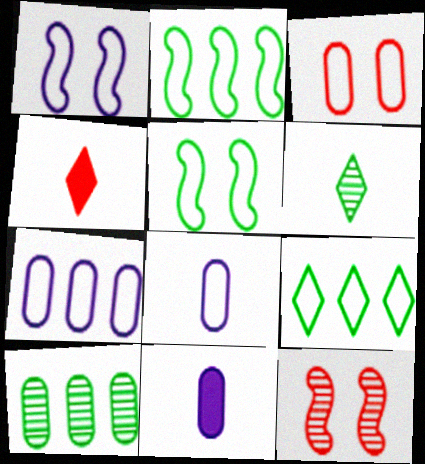[[1, 4, 10], 
[3, 10, 11], 
[9, 11, 12]]